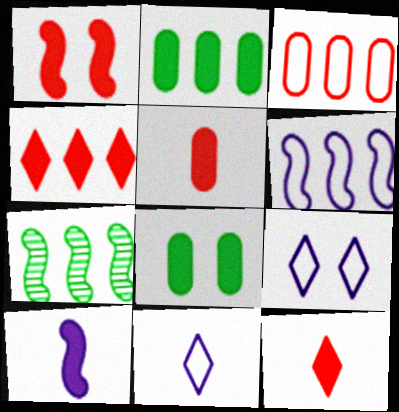[[1, 4, 5], 
[4, 8, 10], 
[5, 7, 9]]